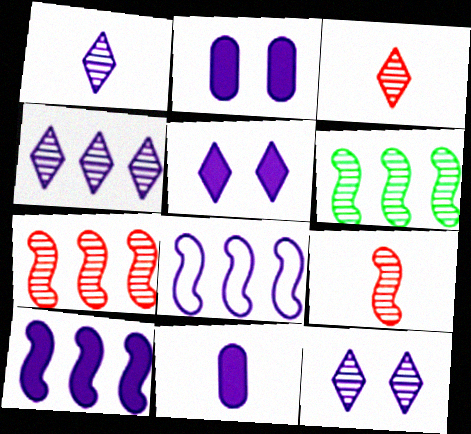[[1, 2, 8], 
[1, 4, 12], 
[5, 10, 11], 
[8, 11, 12]]